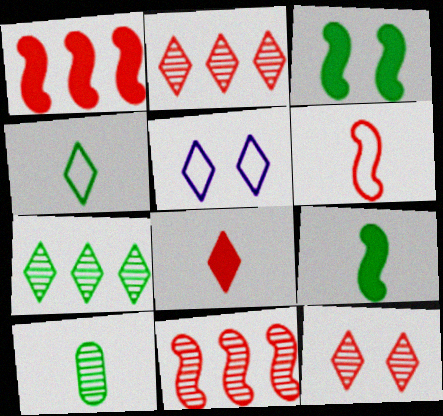[[1, 5, 10], 
[4, 9, 10], 
[5, 7, 8]]